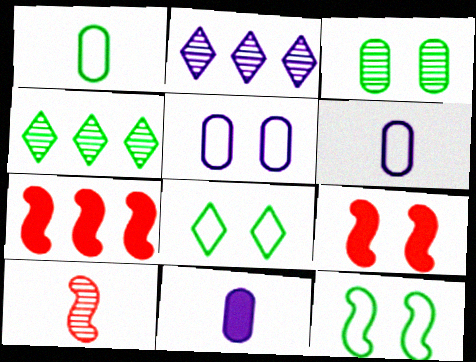[[1, 2, 9], 
[2, 3, 10], 
[4, 6, 9]]